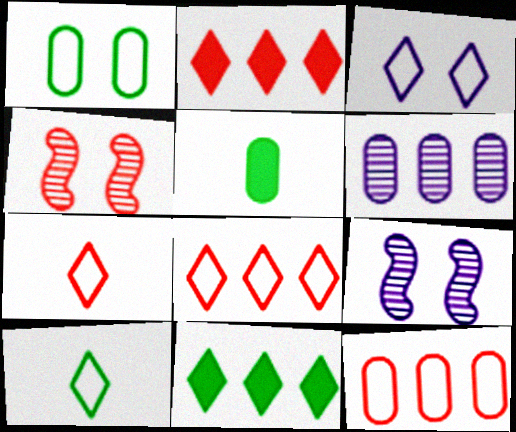[[3, 8, 10], 
[5, 8, 9]]